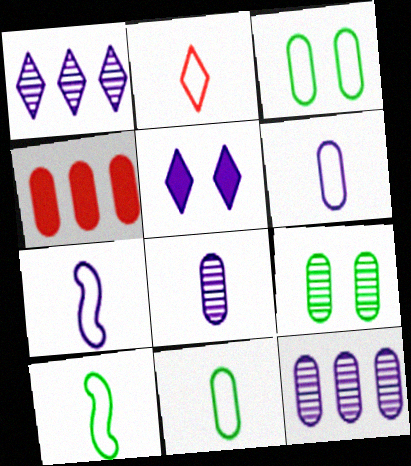[[2, 6, 10], 
[2, 7, 11], 
[3, 4, 8], 
[4, 6, 9], 
[5, 7, 12]]